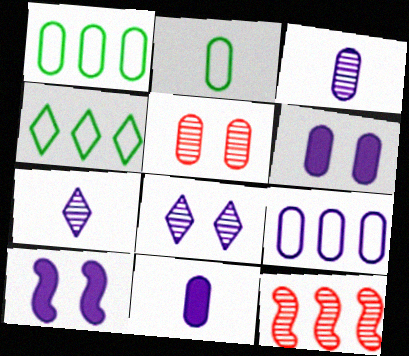[[1, 5, 11], 
[3, 6, 9], 
[7, 9, 10]]